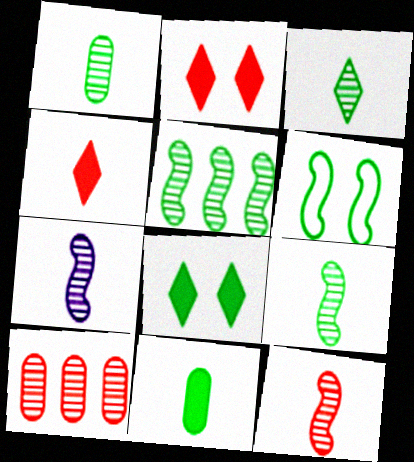[[1, 3, 9], 
[7, 9, 12]]